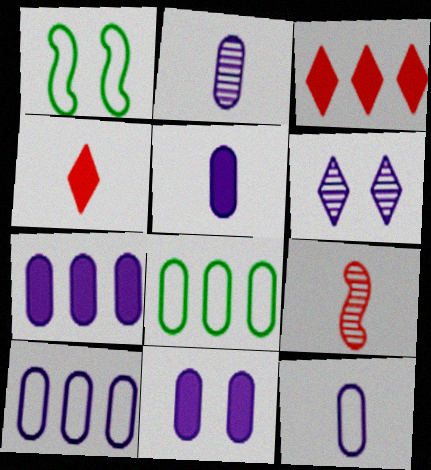[[1, 2, 3], 
[2, 5, 12], 
[2, 10, 11], 
[5, 7, 11]]